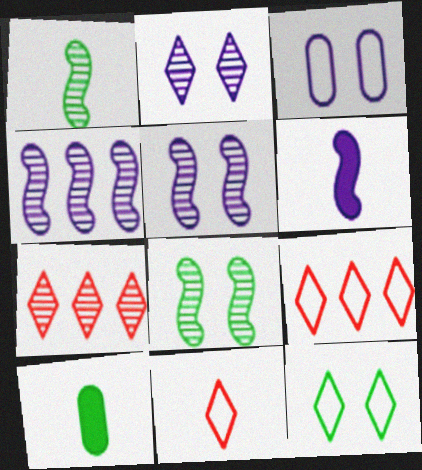[[5, 9, 10]]